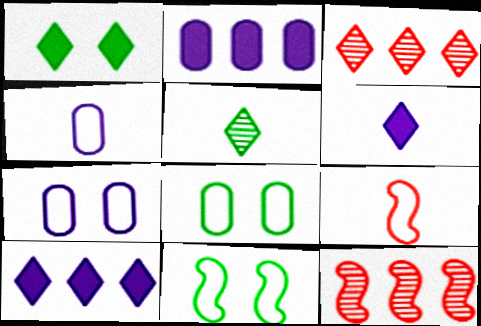[[1, 4, 12], 
[6, 8, 12]]